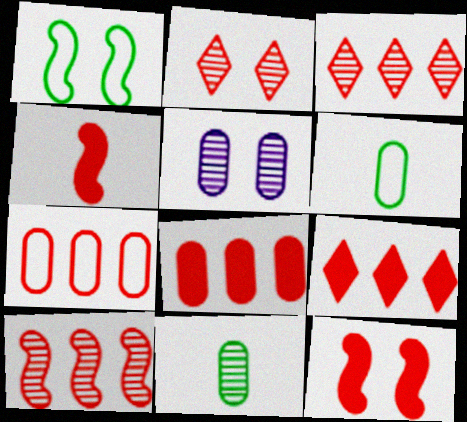[[2, 4, 7], 
[5, 6, 8], 
[7, 9, 10]]